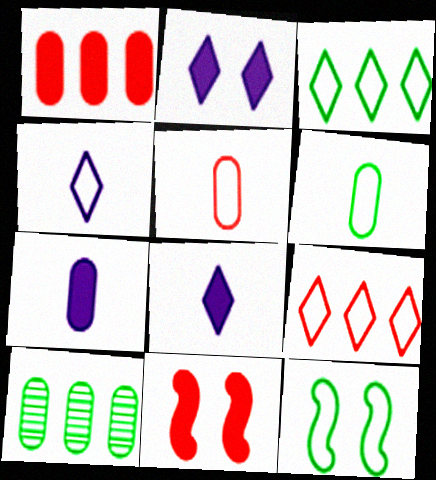[[3, 6, 12], 
[4, 10, 11]]